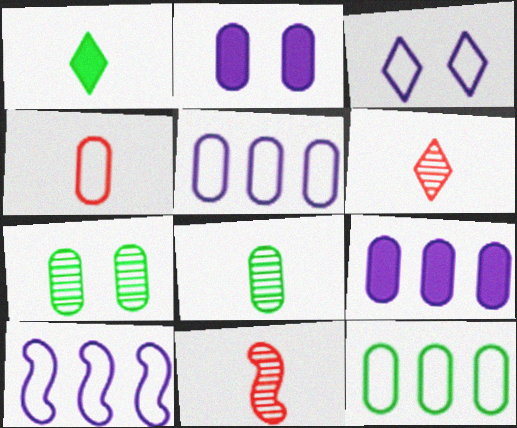[[4, 7, 9]]